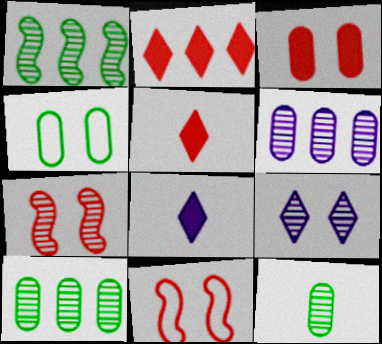[[8, 10, 11]]